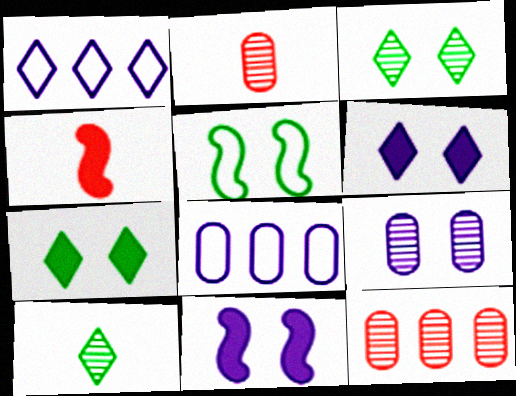[[3, 4, 8]]